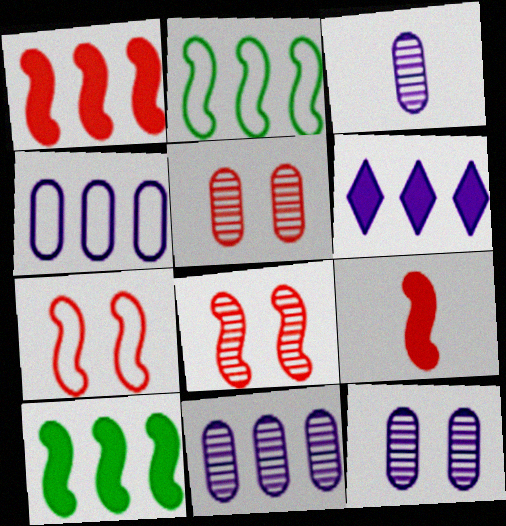[[3, 11, 12]]